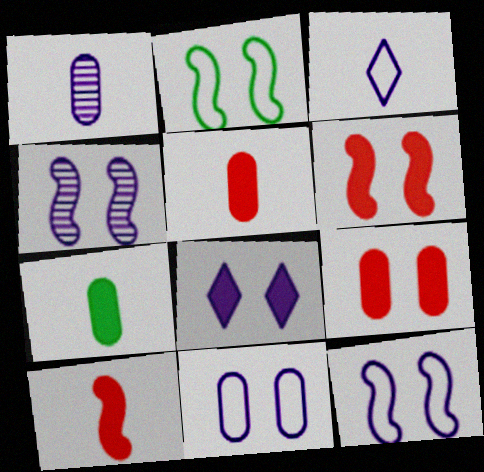[[2, 4, 6], 
[4, 8, 11]]